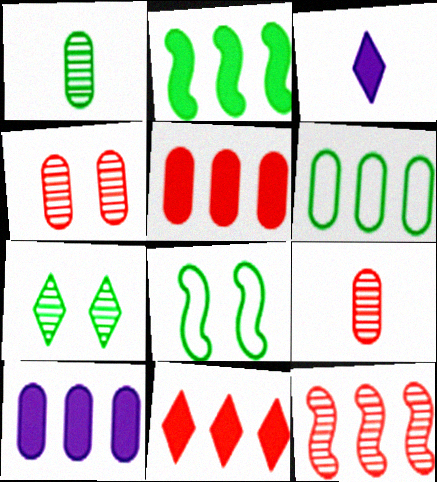[[2, 10, 11]]